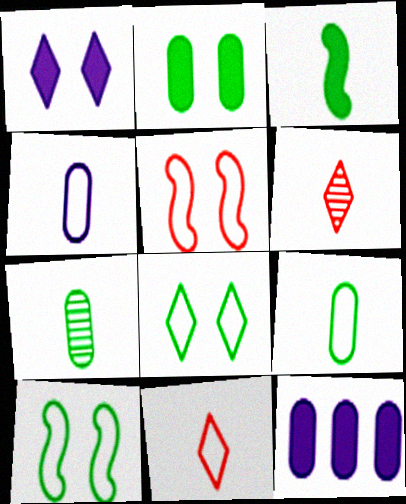[[3, 4, 6], 
[6, 10, 12]]